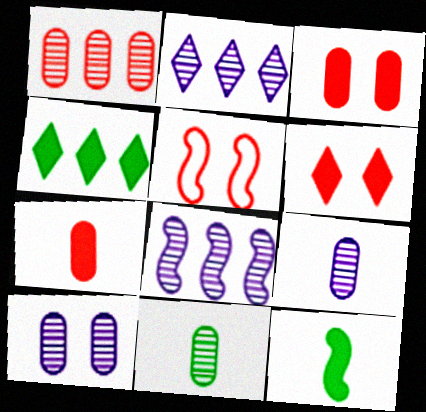[[1, 10, 11], 
[4, 5, 9], 
[5, 8, 12]]